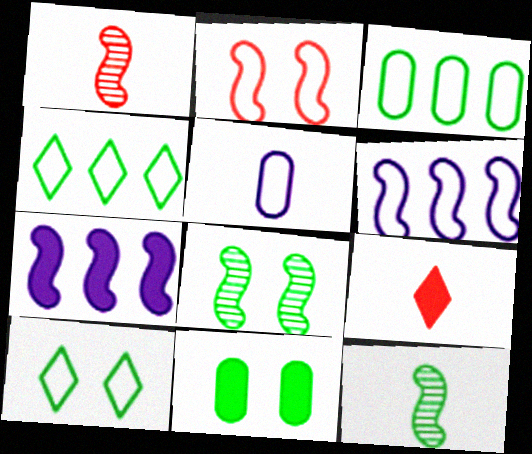[[2, 4, 5], 
[2, 7, 12], 
[4, 11, 12], 
[5, 9, 12], 
[7, 9, 11], 
[8, 10, 11]]